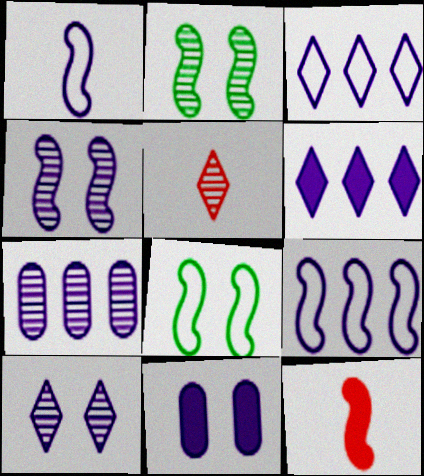[[2, 5, 7], 
[2, 9, 12], 
[6, 7, 9]]